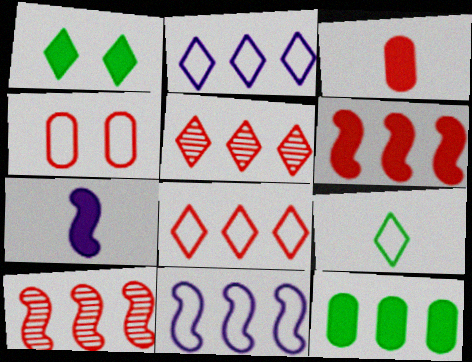[[2, 10, 12], 
[4, 9, 11], 
[5, 11, 12]]